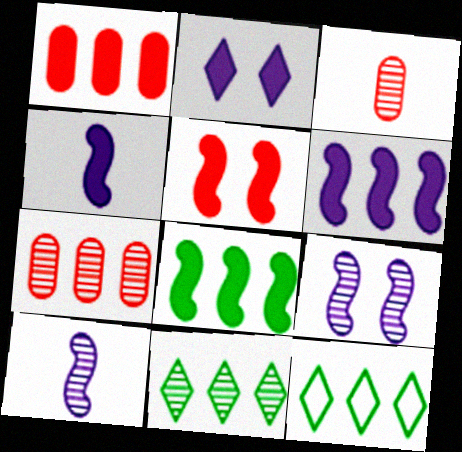[[3, 9, 11], 
[4, 5, 8], 
[6, 7, 12]]